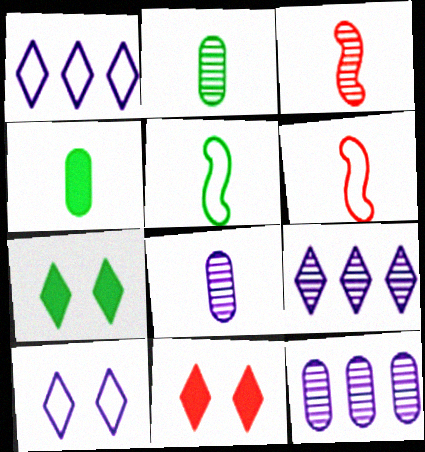[[5, 11, 12], 
[6, 7, 12]]